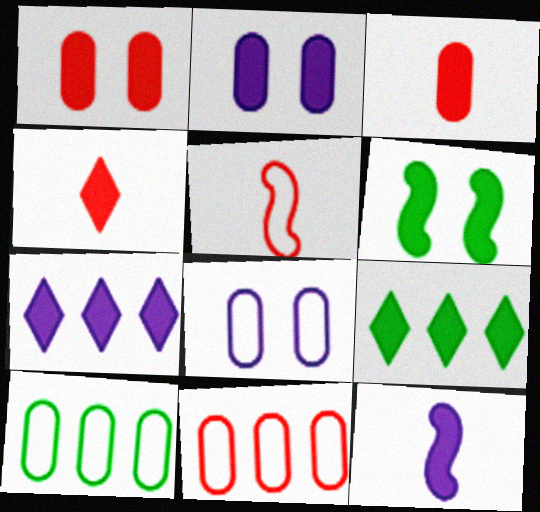[[1, 9, 12], 
[2, 7, 12], 
[3, 6, 7]]